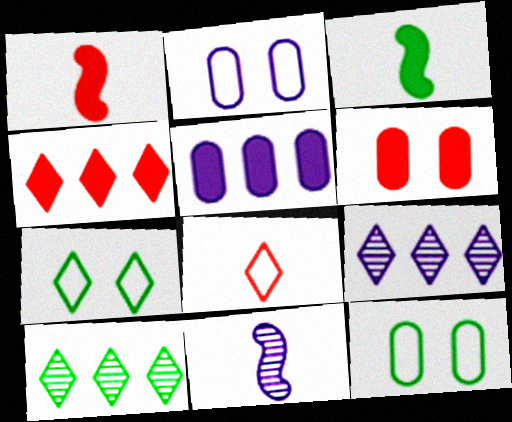[[1, 2, 10], 
[1, 4, 6], 
[1, 9, 12], 
[3, 10, 12], 
[4, 11, 12]]